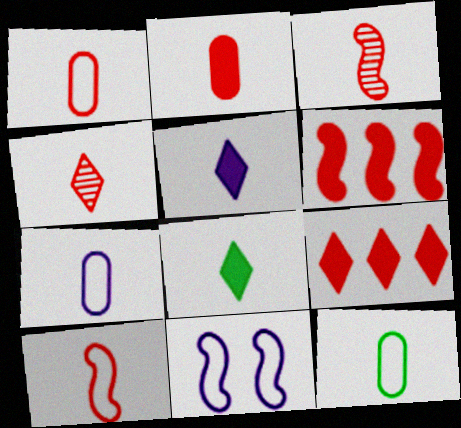[[1, 7, 12], 
[2, 4, 10], 
[3, 5, 12], 
[3, 7, 8]]